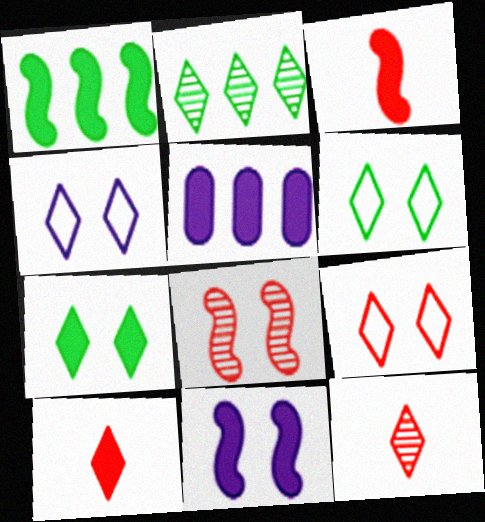[[1, 3, 11], 
[2, 4, 10], 
[3, 5, 7], 
[4, 6, 9]]